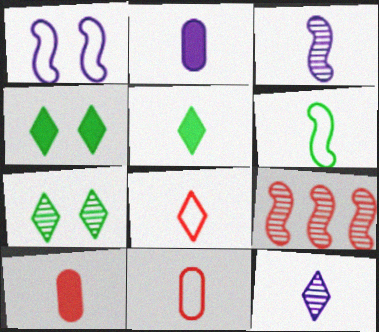[[3, 5, 11], 
[5, 8, 12], 
[6, 10, 12]]